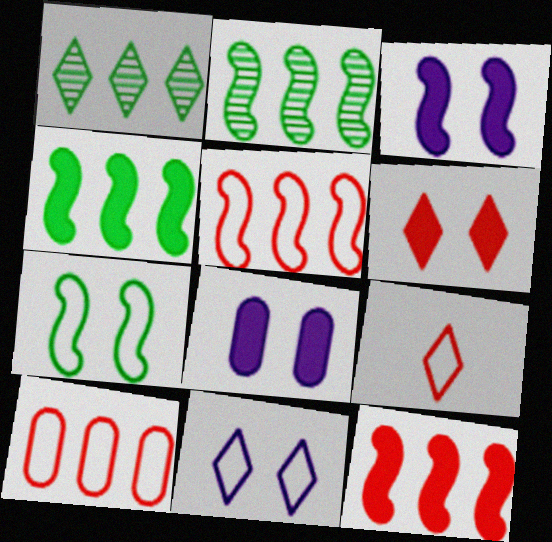[[2, 8, 9]]